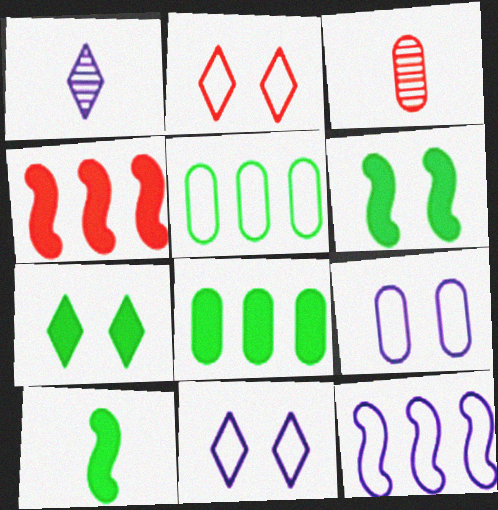[[2, 3, 4], 
[3, 7, 12], 
[3, 8, 9], 
[7, 8, 10]]